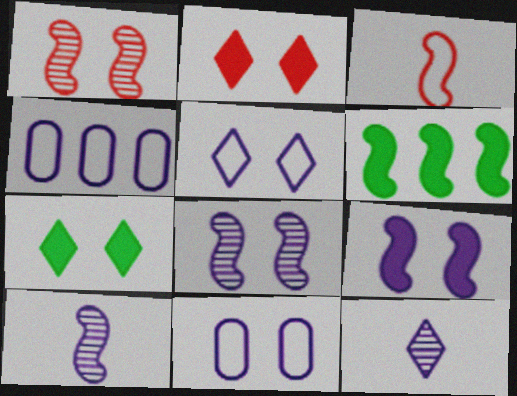[[1, 7, 11], 
[3, 6, 8], 
[4, 9, 12]]